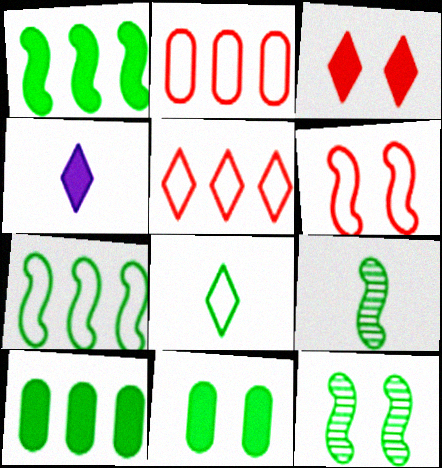[[2, 4, 12], 
[8, 10, 12]]